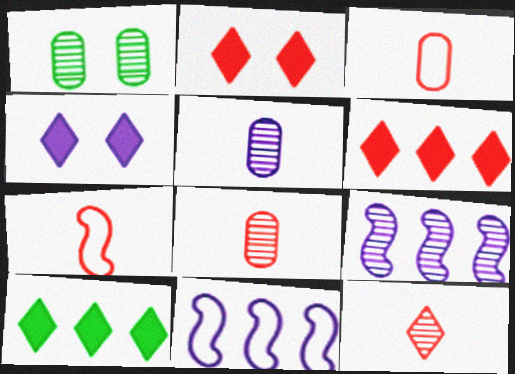[[1, 9, 12], 
[4, 5, 11]]